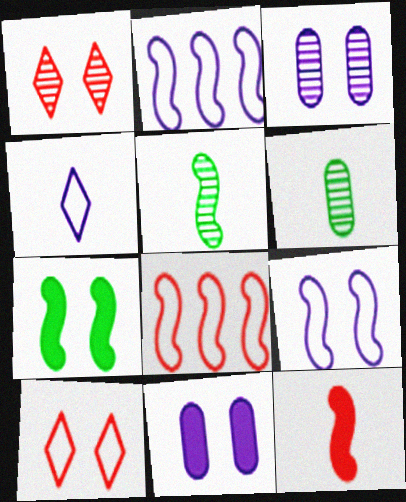[[3, 7, 10], 
[4, 6, 12]]